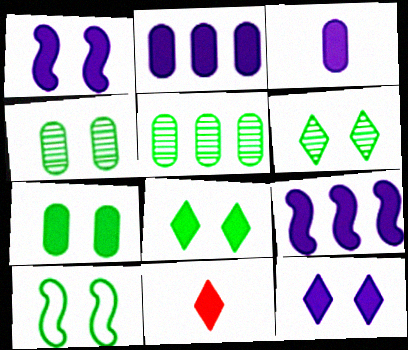[[3, 9, 12], 
[4, 8, 10], 
[6, 7, 10], 
[7, 9, 11]]